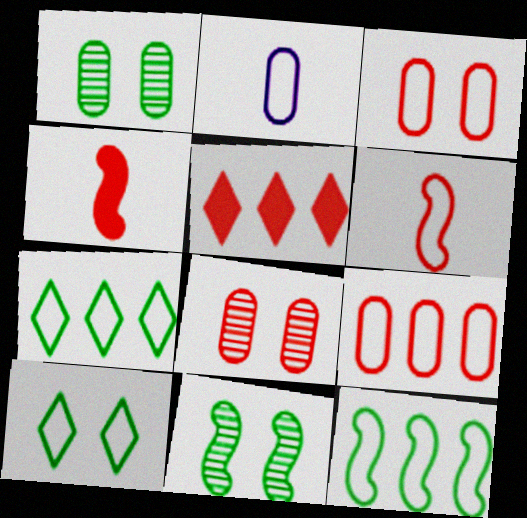[[2, 5, 11], 
[5, 6, 8]]